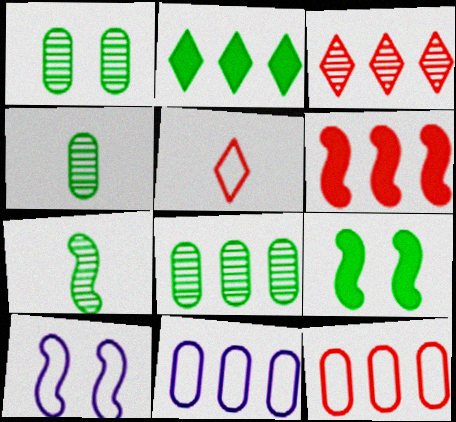[[1, 4, 8], 
[3, 6, 12], 
[6, 7, 10]]